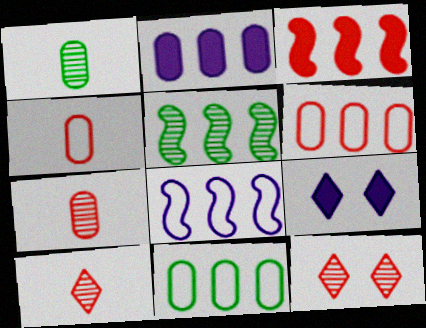[[3, 4, 12], 
[3, 5, 8], 
[4, 5, 9]]